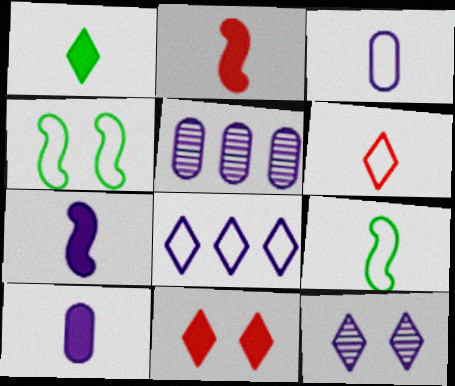[[1, 2, 10], 
[3, 6, 9], 
[5, 9, 11]]